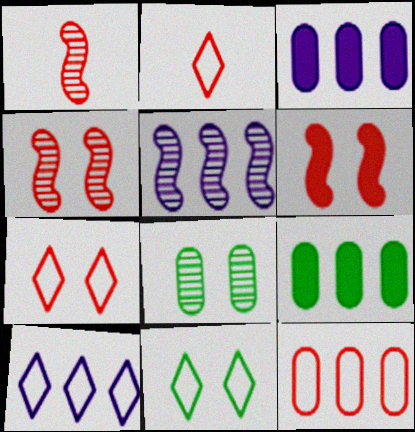[[1, 3, 11], 
[2, 10, 11], 
[3, 5, 10]]